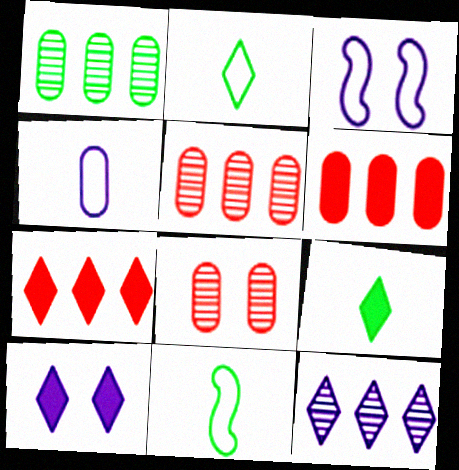[[3, 5, 9], 
[5, 10, 11], 
[7, 9, 10]]